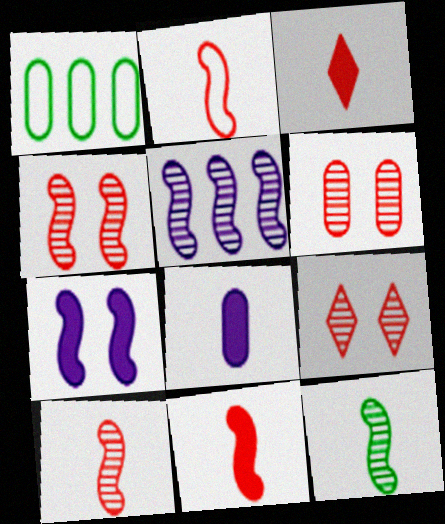[[1, 6, 8], 
[2, 10, 11], 
[4, 5, 12], 
[4, 6, 9]]